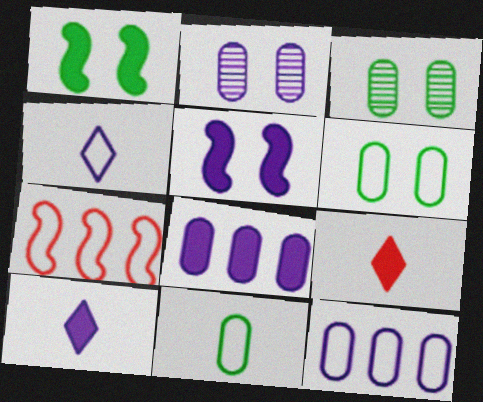[[1, 8, 9], 
[3, 7, 10], 
[4, 6, 7], 
[5, 8, 10]]